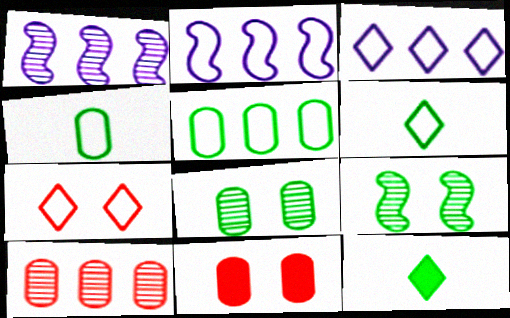[[1, 6, 11], 
[2, 4, 7], 
[3, 6, 7], 
[5, 9, 12]]